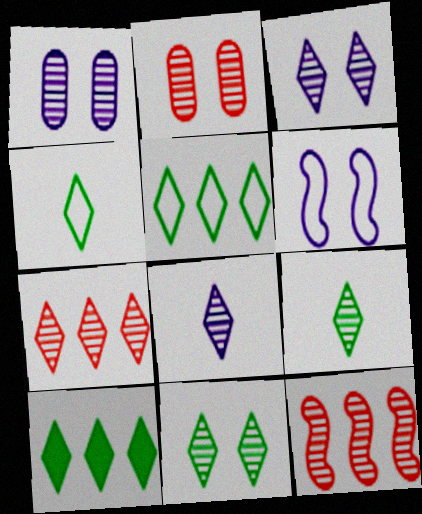[[1, 9, 12], 
[3, 7, 9], 
[4, 10, 11], 
[7, 8, 11]]